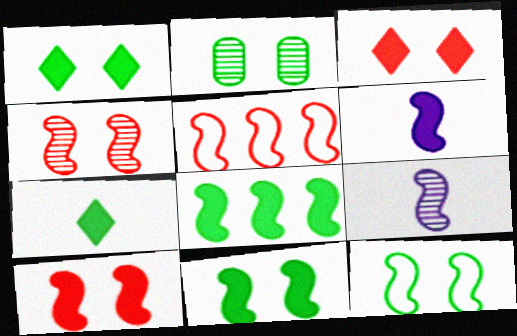[[1, 2, 12], 
[5, 9, 11], 
[6, 8, 10]]